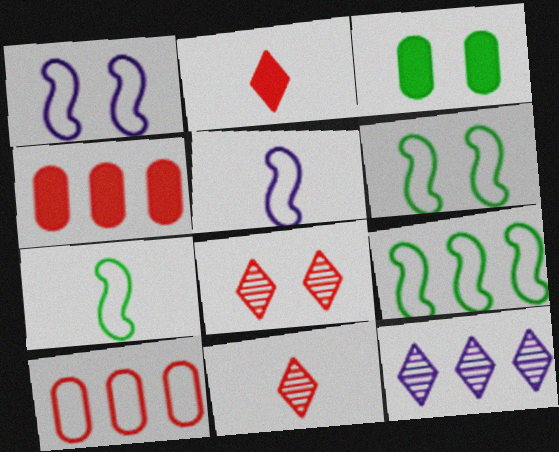[[1, 3, 8], 
[4, 9, 12], 
[6, 7, 9]]